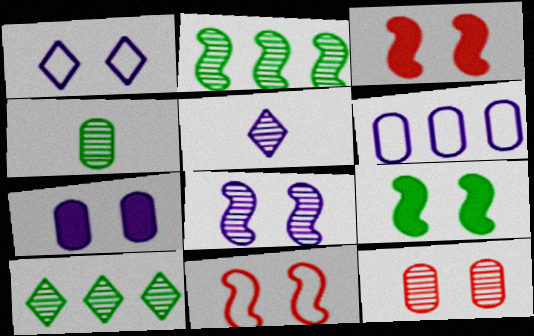[[1, 7, 8], 
[1, 9, 12], 
[2, 5, 12], 
[8, 9, 11]]